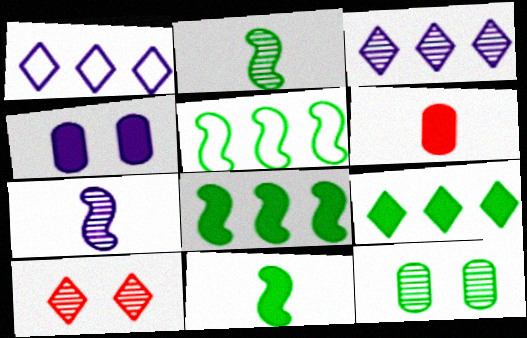[[1, 4, 7]]